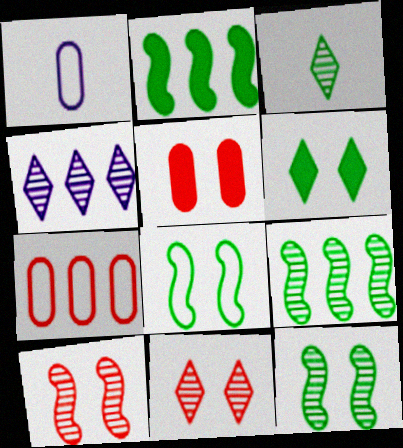[[1, 2, 11], 
[2, 4, 7], 
[3, 4, 11]]